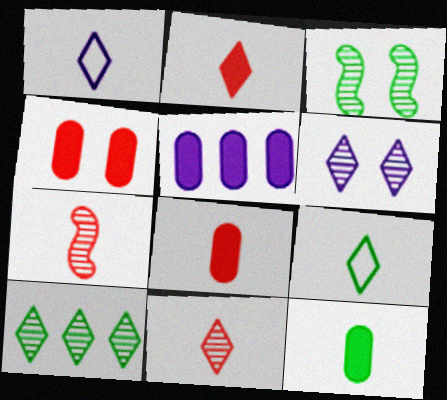[[1, 7, 12], 
[4, 5, 12], 
[6, 10, 11]]